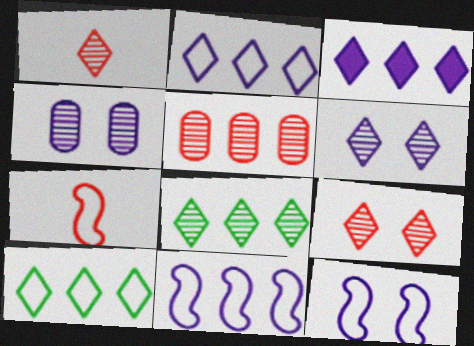[[1, 6, 8]]